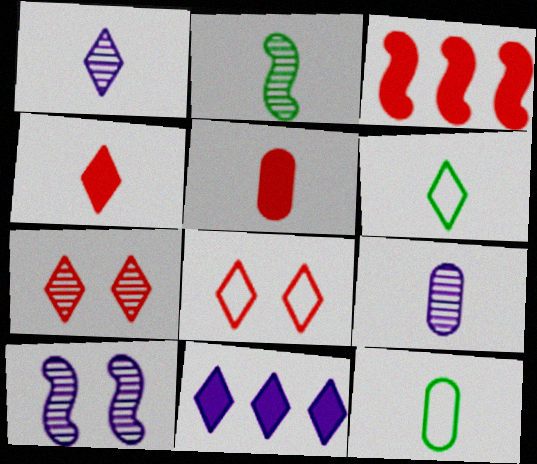[[1, 4, 6], 
[5, 9, 12], 
[6, 7, 11]]